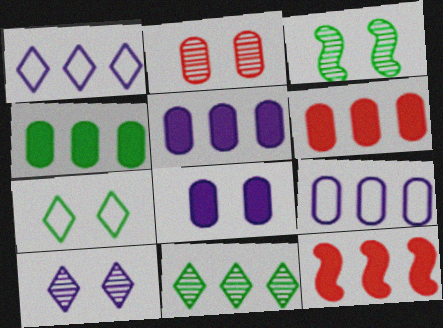[[2, 3, 10], 
[4, 5, 6], 
[9, 11, 12]]